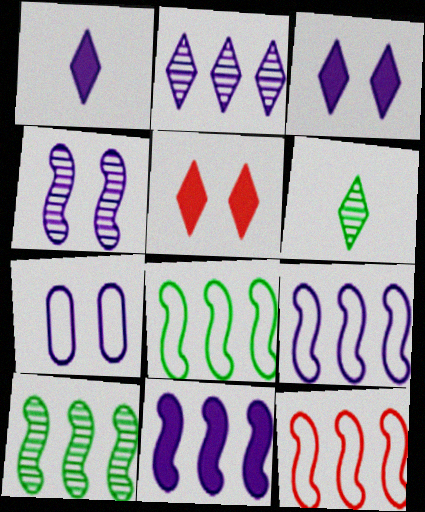[[3, 4, 7], 
[8, 9, 12], 
[10, 11, 12]]